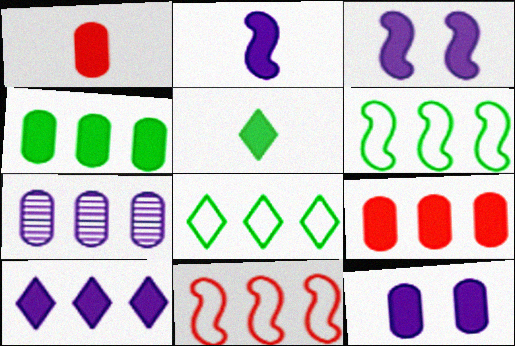[[1, 2, 5], 
[1, 4, 12], 
[2, 10, 12], 
[3, 5, 9]]